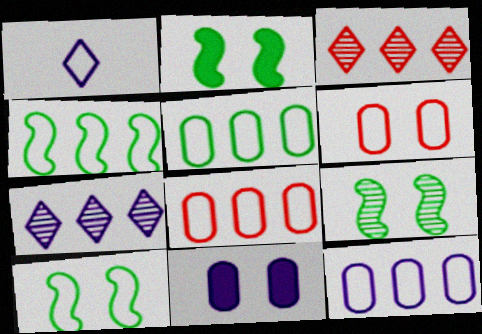[[1, 4, 6], 
[1, 8, 10], 
[2, 9, 10], 
[5, 8, 12]]